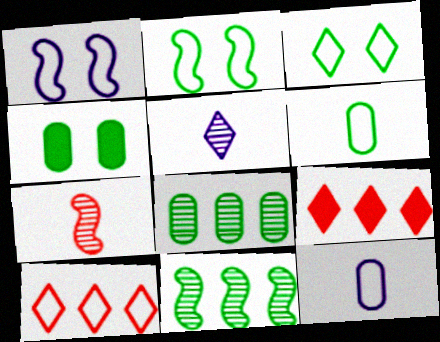[[1, 6, 10], 
[2, 10, 12], 
[3, 5, 9], 
[4, 6, 8]]